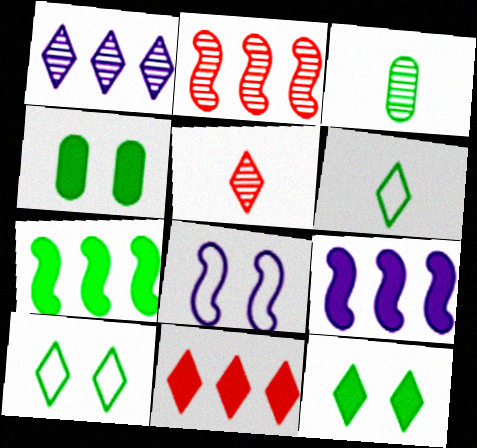[[3, 7, 10], 
[3, 8, 11]]